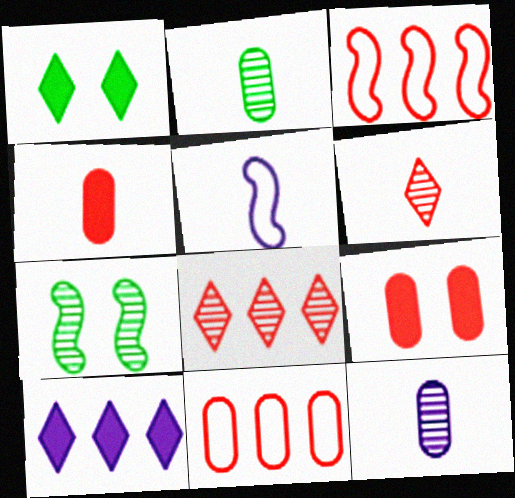[[1, 3, 12], 
[3, 6, 9], 
[7, 8, 12]]